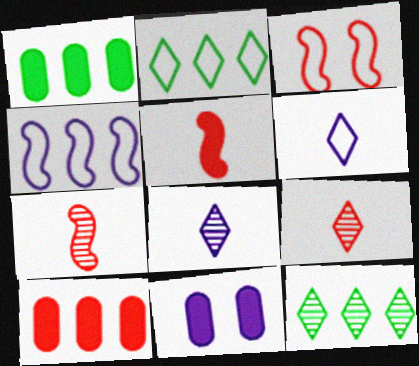[[1, 3, 8], 
[2, 7, 11], 
[3, 9, 10], 
[4, 8, 11], 
[4, 10, 12]]